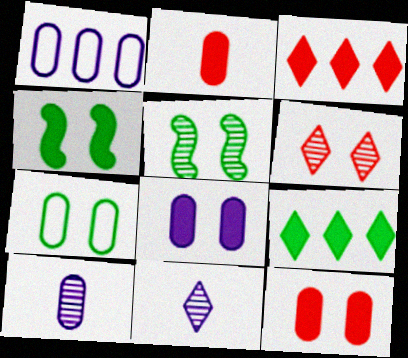[[1, 8, 10]]